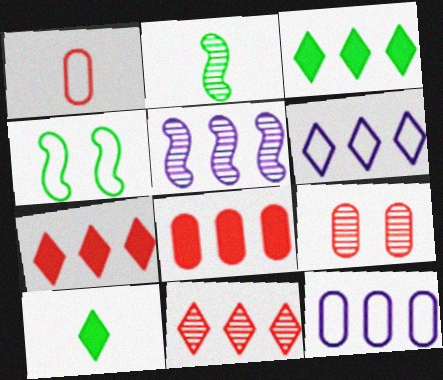[[1, 4, 6], 
[1, 8, 9], 
[3, 6, 11]]